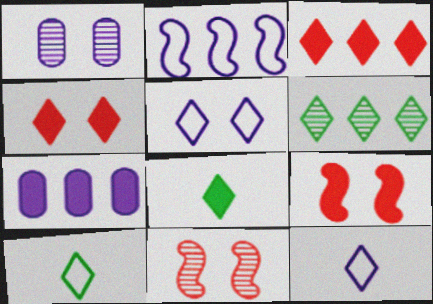[[4, 6, 12], 
[7, 8, 9], 
[7, 10, 11]]